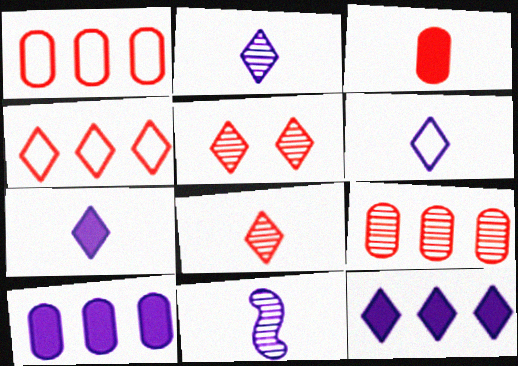[[2, 6, 7]]